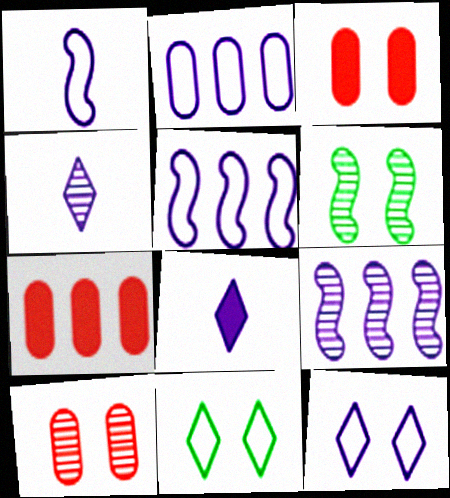[[1, 2, 12], 
[3, 6, 12]]